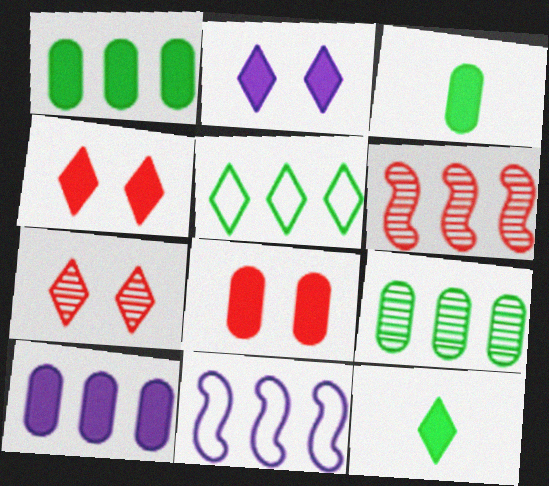[[3, 7, 11], 
[3, 8, 10], 
[5, 6, 10]]